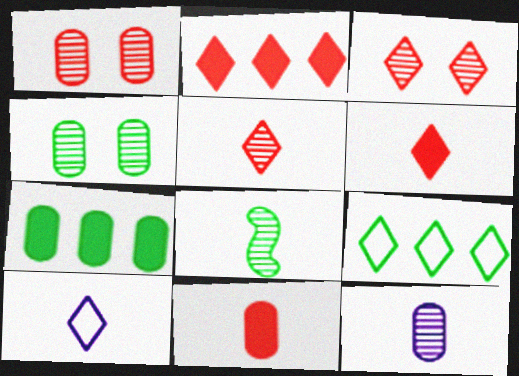[[5, 8, 12], 
[8, 10, 11]]